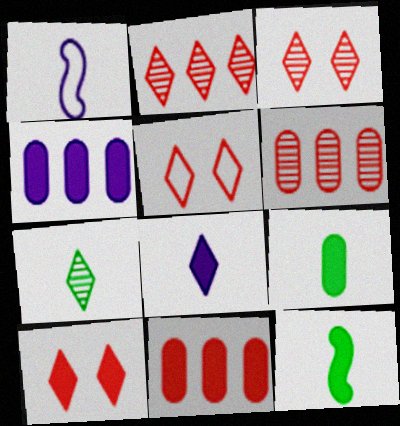[[3, 5, 10], 
[4, 10, 12]]